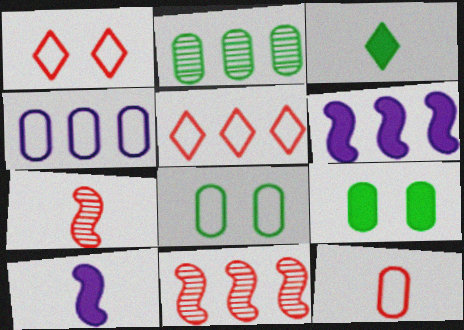[[1, 2, 10], 
[2, 5, 6], 
[4, 8, 12]]